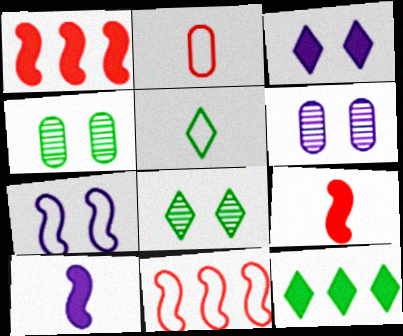[[1, 5, 6], 
[3, 6, 7], 
[5, 8, 12]]